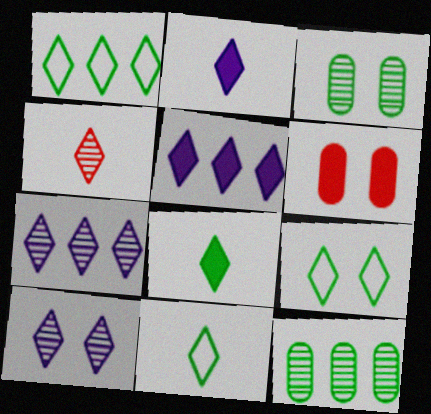[[1, 9, 11], 
[2, 4, 11], 
[4, 5, 9]]